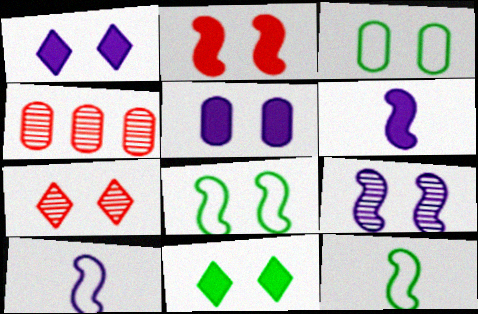[[1, 4, 12], 
[2, 5, 11], 
[2, 8, 9], 
[4, 10, 11], 
[5, 7, 8]]